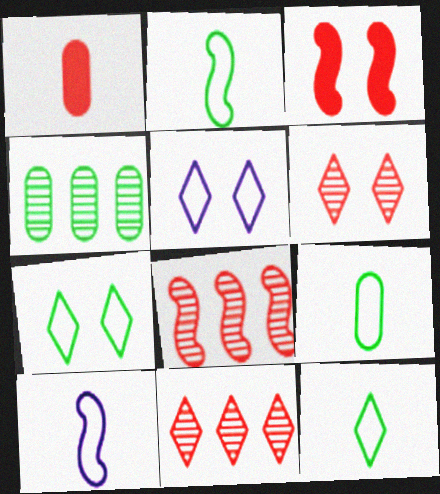[[2, 9, 12]]